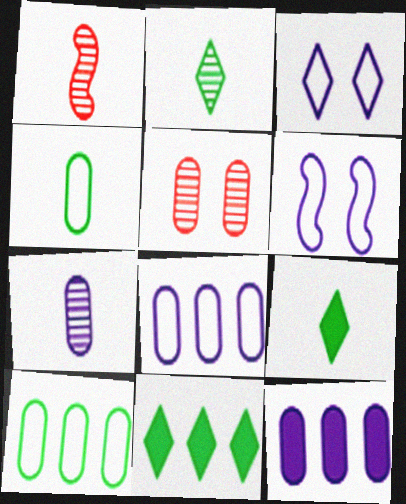[[1, 2, 7], 
[4, 5, 12]]